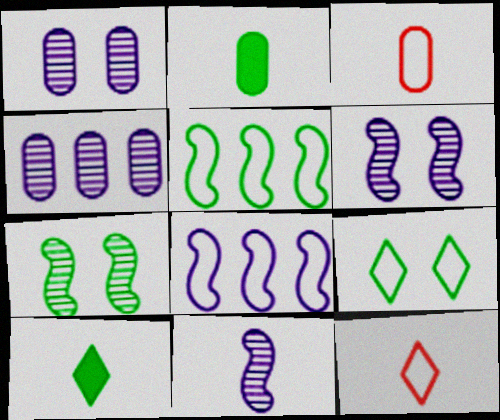[[2, 11, 12], 
[3, 8, 9], 
[3, 10, 11]]